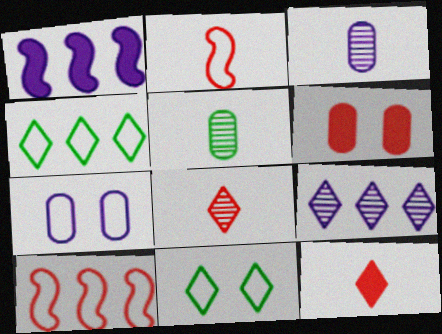[[2, 4, 7], 
[6, 8, 10], 
[9, 11, 12]]